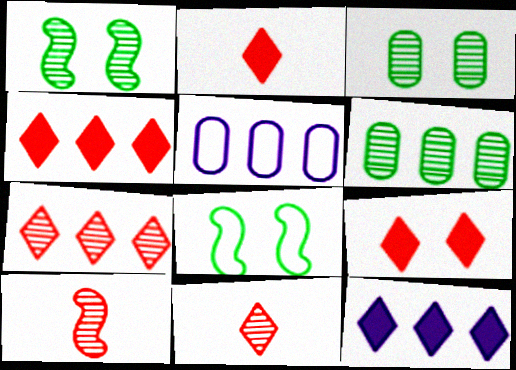[[1, 2, 5], 
[2, 4, 9]]